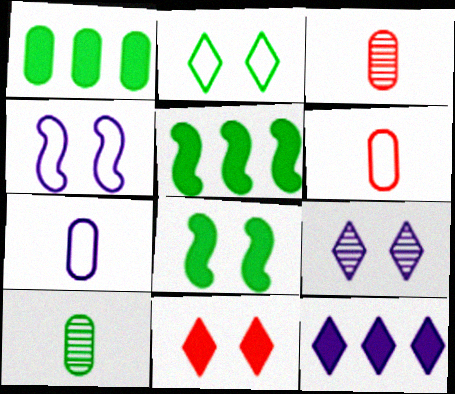[[2, 5, 10], 
[2, 9, 11], 
[5, 6, 9]]